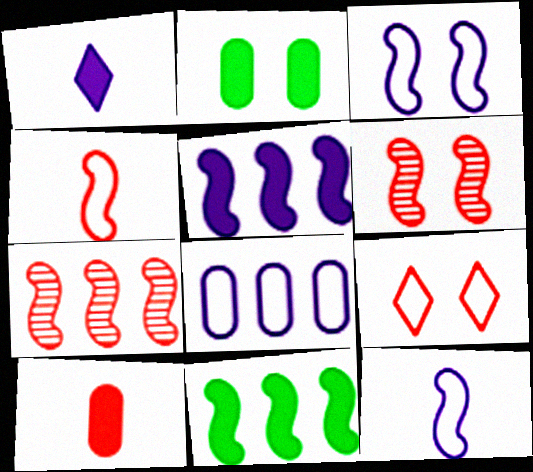[[6, 11, 12], 
[7, 9, 10]]